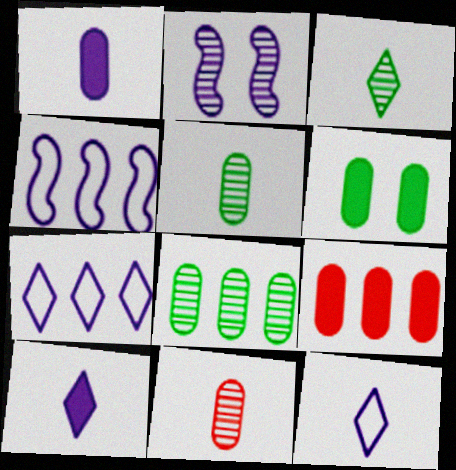[[1, 2, 7], 
[1, 6, 9]]